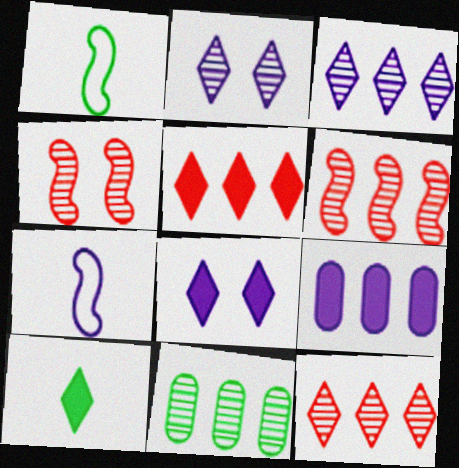[[2, 7, 9], 
[3, 6, 11], 
[5, 8, 10]]